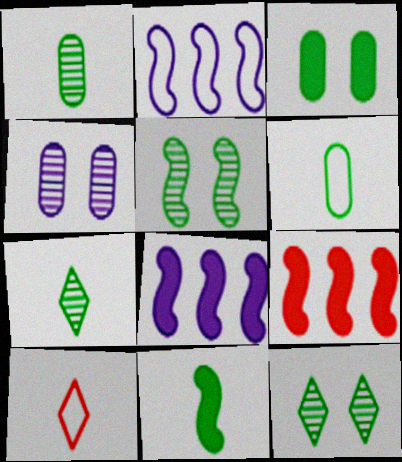[[6, 7, 11]]